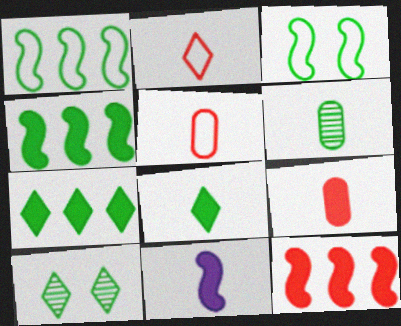[[2, 6, 11], 
[3, 6, 7], 
[8, 9, 11]]